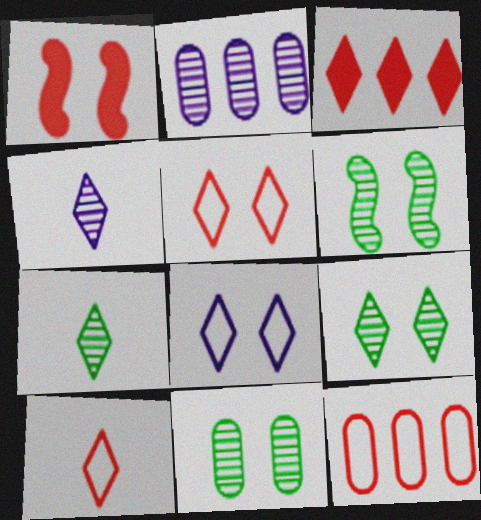[[1, 8, 11], 
[3, 7, 8], 
[6, 9, 11]]